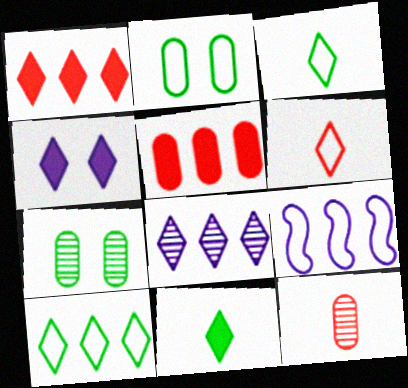[[1, 4, 11], 
[1, 8, 10], 
[2, 6, 9]]